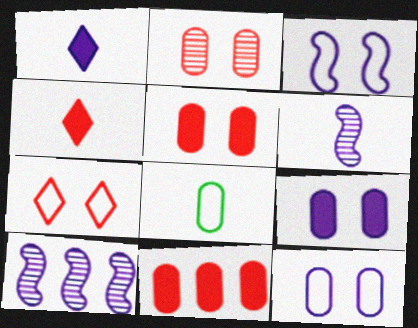[[1, 10, 12], 
[4, 6, 8]]